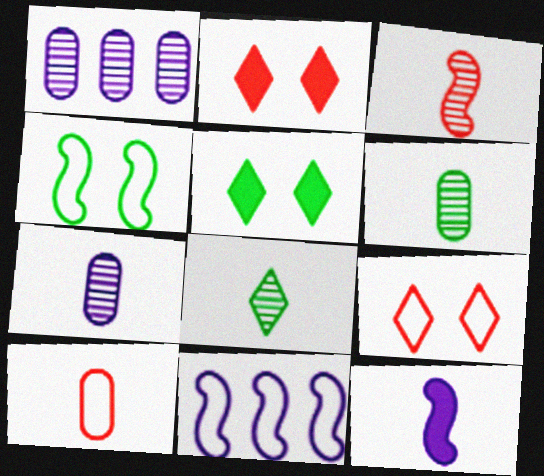[[2, 6, 11], 
[3, 7, 8], 
[8, 10, 12]]